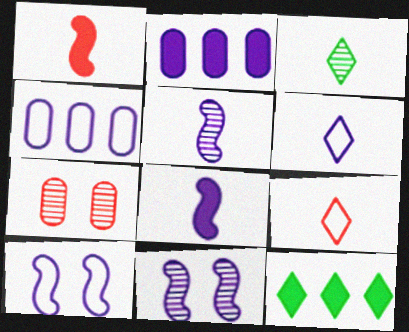[[2, 6, 11], 
[4, 6, 10]]